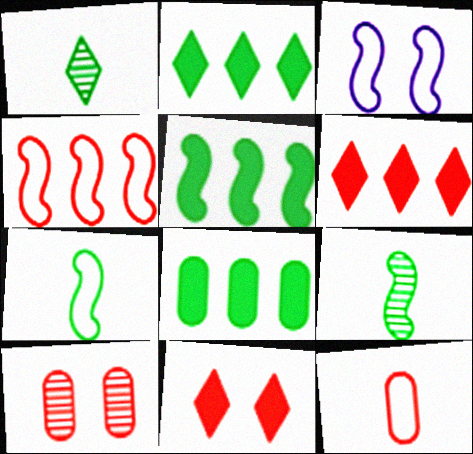[[2, 5, 8], 
[3, 4, 7]]